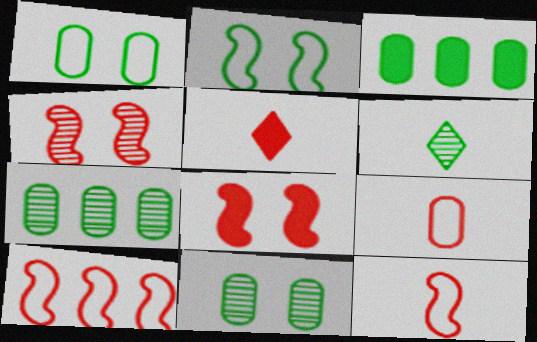[[2, 3, 6]]